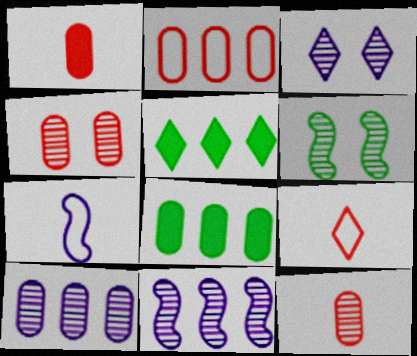[[1, 2, 4], 
[2, 5, 11], 
[2, 8, 10], 
[3, 4, 6], 
[3, 5, 9], 
[4, 5, 7]]